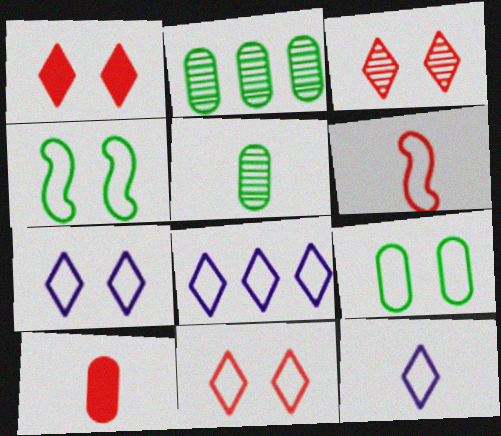[[1, 3, 11], 
[6, 8, 9], 
[7, 8, 12]]